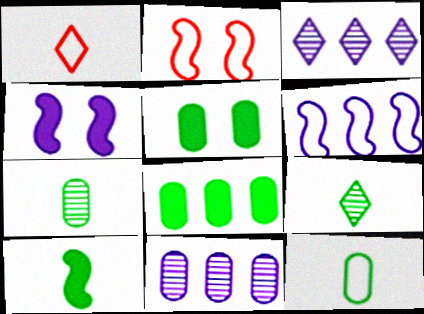[[9, 10, 12]]